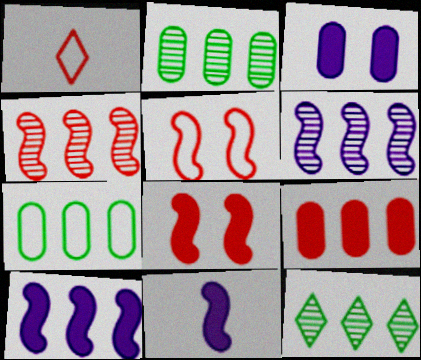[]